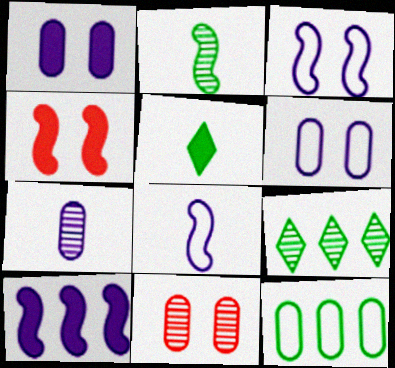[]